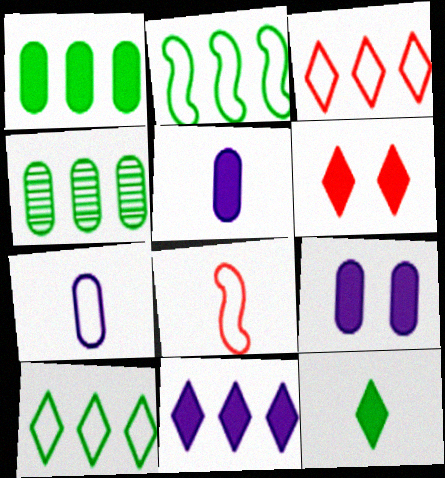[[6, 11, 12]]